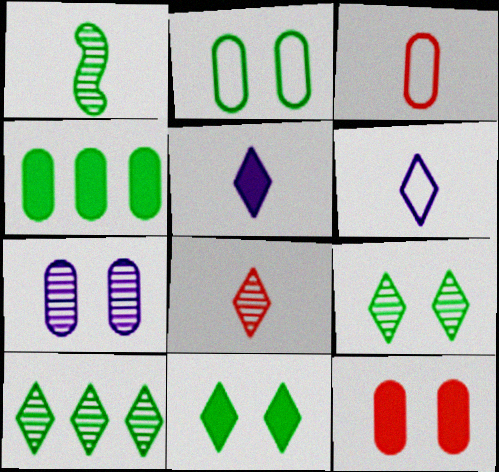[[1, 3, 5], 
[2, 7, 12], 
[3, 4, 7]]